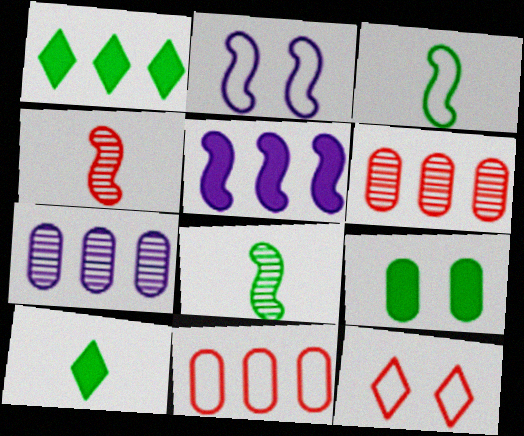[[2, 6, 10]]